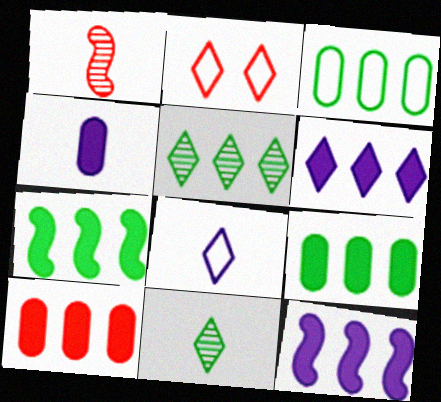[[1, 2, 10], 
[2, 6, 11], 
[3, 5, 7], 
[6, 7, 10]]